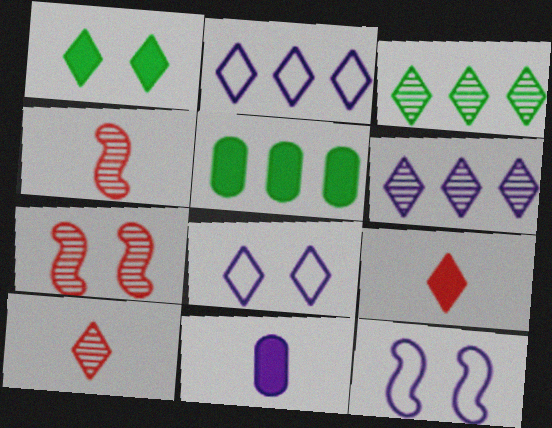[[1, 2, 10], 
[3, 8, 9], 
[4, 5, 8], 
[5, 10, 12], 
[6, 11, 12]]